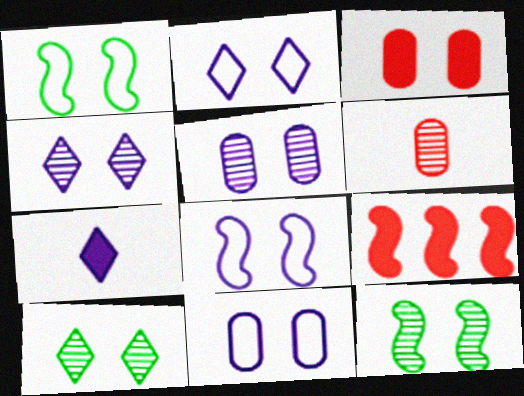[[1, 3, 4], 
[2, 3, 12], 
[2, 8, 11], 
[3, 8, 10]]